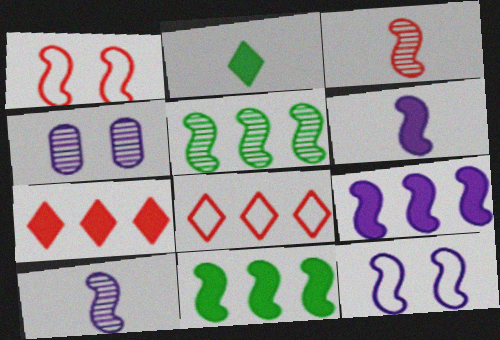[[1, 5, 6], 
[1, 10, 11], 
[3, 11, 12], 
[9, 10, 12]]